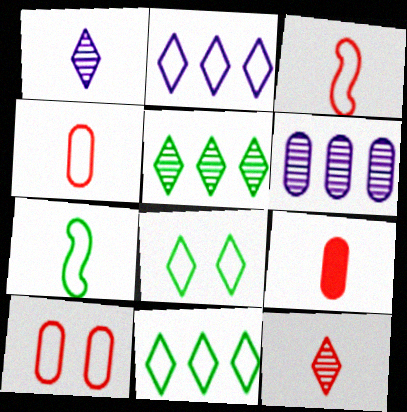[[1, 7, 9], 
[2, 7, 10], 
[3, 9, 12]]